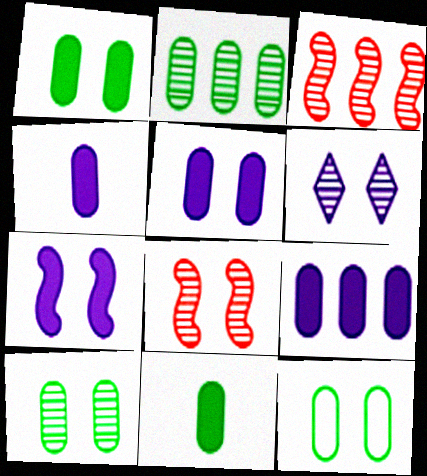[[1, 10, 12], 
[2, 11, 12], 
[4, 5, 9], 
[6, 8, 10]]